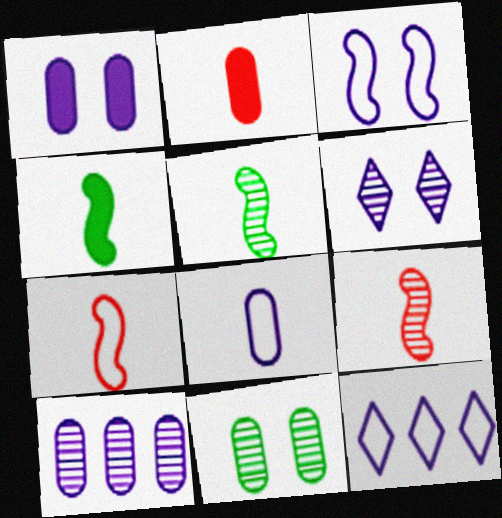[[1, 3, 6], 
[1, 8, 10], 
[3, 8, 12]]